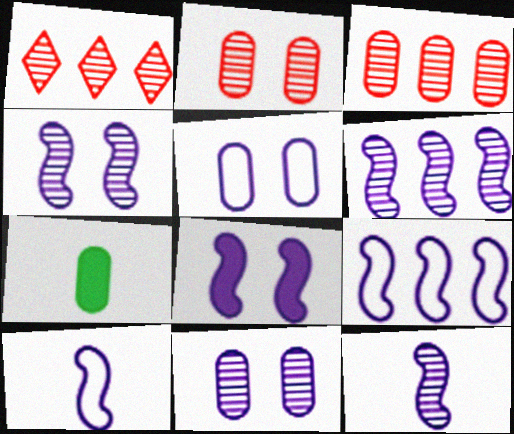[[3, 5, 7], 
[4, 6, 12], 
[6, 8, 10], 
[8, 9, 12]]